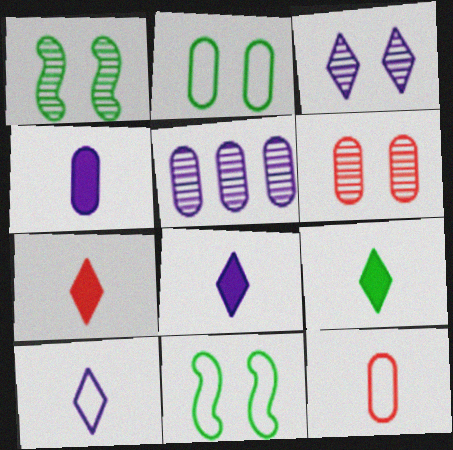[[1, 3, 6], 
[5, 7, 11], 
[7, 8, 9]]